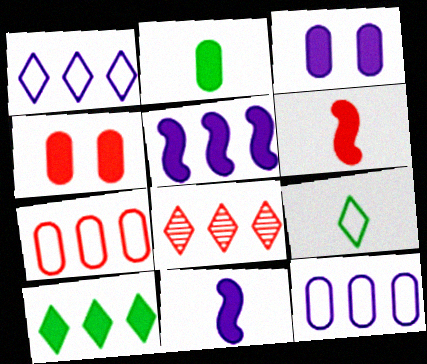[[1, 8, 10], 
[3, 6, 10], 
[4, 10, 11]]